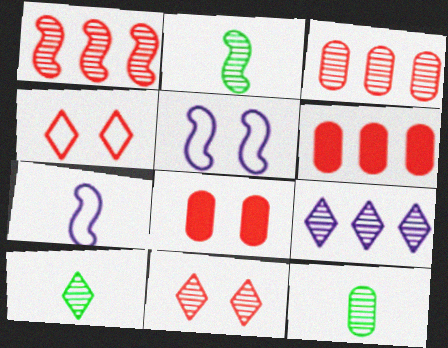[[2, 10, 12], 
[5, 6, 10], 
[9, 10, 11]]